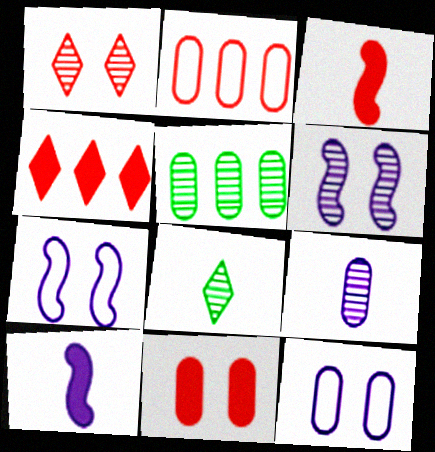[[1, 2, 3], 
[3, 4, 11]]